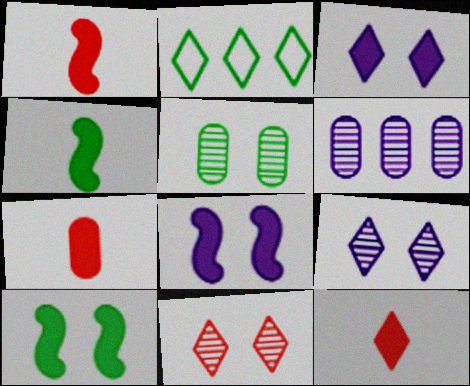[[1, 7, 12], 
[2, 4, 5], 
[2, 9, 12]]